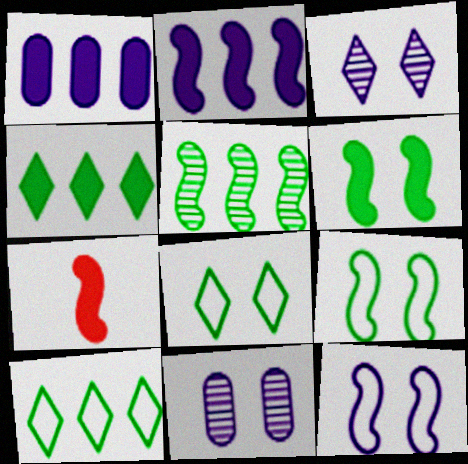[[2, 6, 7], 
[5, 7, 12], 
[7, 10, 11]]